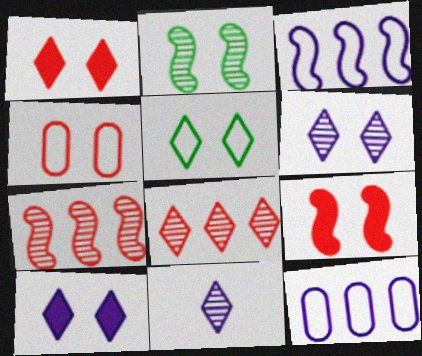[[1, 5, 6], 
[2, 4, 10]]